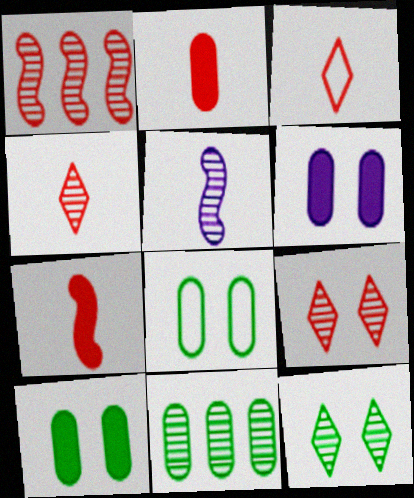[[5, 9, 11]]